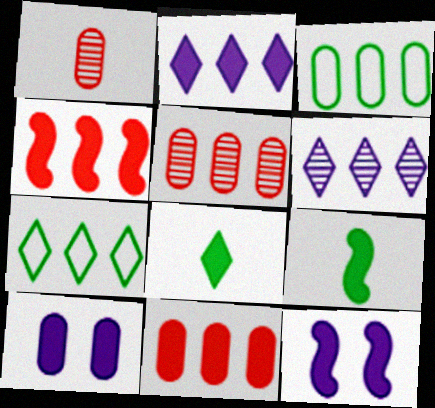[[1, 3, 10], 
[1, 7, 12], 
[3, 4, 6], 
[4, 8, 10], 
[4, 9, 12], 
[8, 11, 12]]